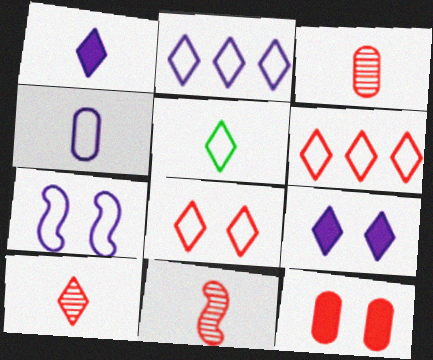[[1, 5, 10], 
[2, 4, 7], 
[2, 5, 8], 
[3, 10, 11], 
[6, 11, 12]]